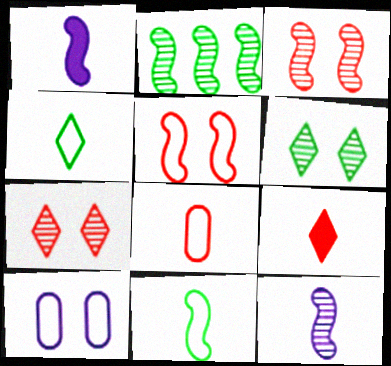[[1, 2, 5], 
[2, 3, 12], 
[2, 9, 10]]